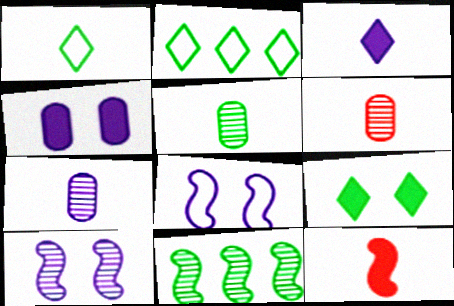[[1, 7, 12], 
[5, 6, 7], 
[8, 11, 12]]